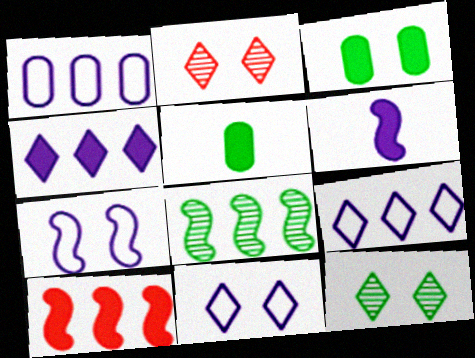[[2, 3, 7]]